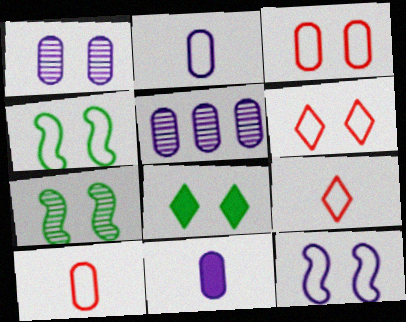[]